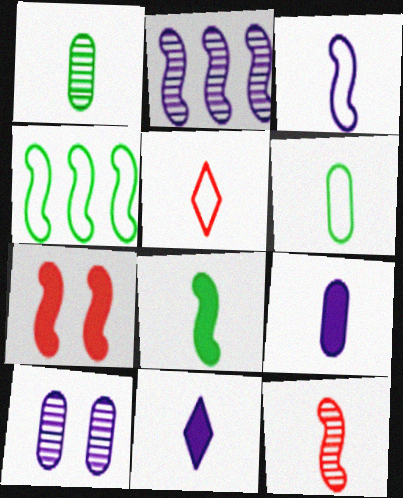[[3, 5, 6], 
[3, 8, 12], 
[6, 11, 12]]